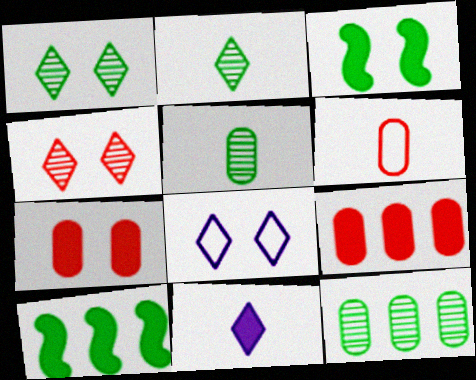[[3, 9, 11], 
[7, 10, 11]]